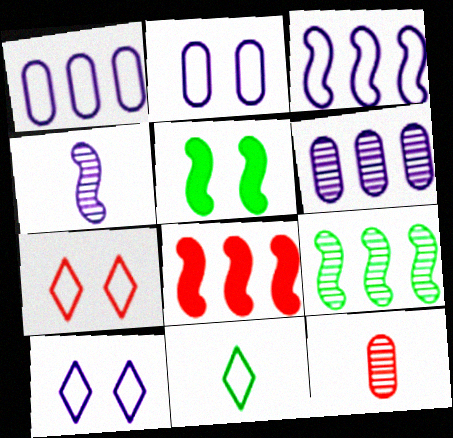[[3, 8, 9], 
[7, 8, 12]]